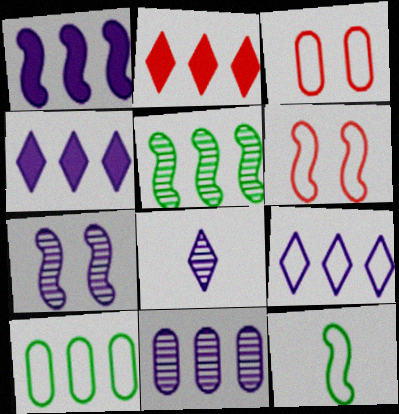[[1, 9, 11], 
[3, 9, 12], 
[7, 8, 11]]